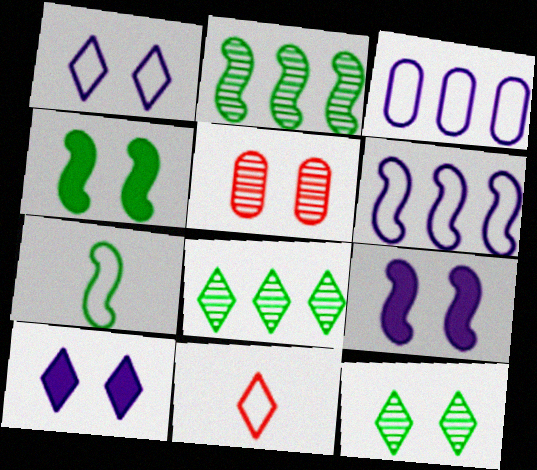[[1, 4, 5], 
[2, 4, 7], 
[8, 10, 11]]